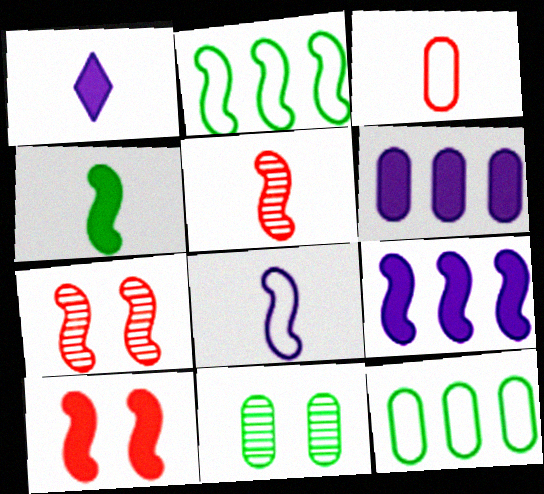[[1, 7, 12], 
[3, 6, 11], 
[4, 5, 8], 
[4, 9, 10]]